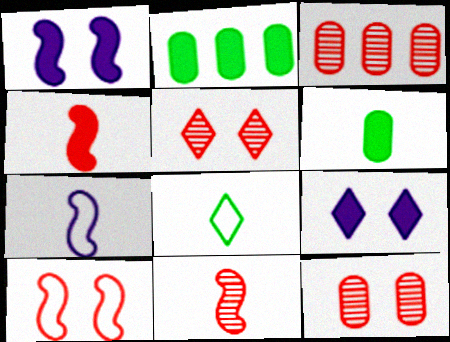[[1, 3, 8], 
[2, 4, 9], 
[2, 5, 7], 
[3, 5, 11]]